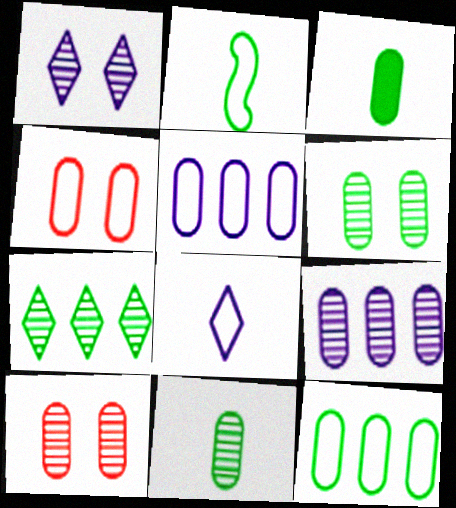[[3, 4, 9], 
[3, 5, 10], 
[3, 6, 12], 
[9, 10, 11]]